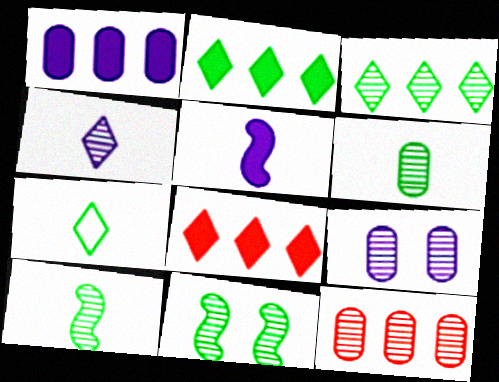[[3, 6, 11], 
[4, 11, 12], 
[6, 9, 12]]